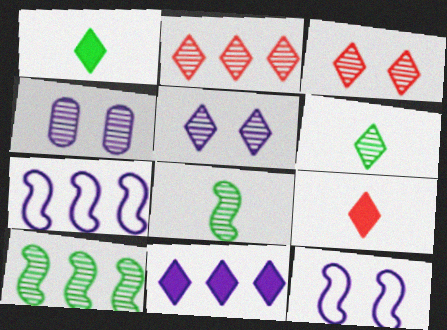[[2, 4, 8], 
[2, 5, 6]]